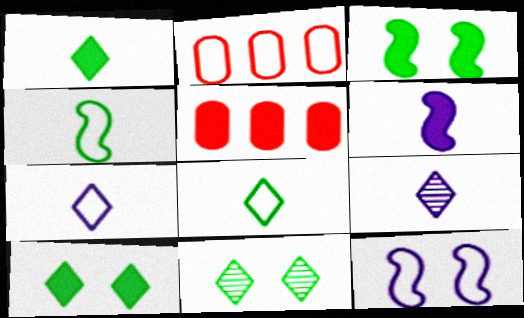[[2, 3, 9], 
[2, 6, 11], 
[2, 8, 12], 
[5, 6, 10]]